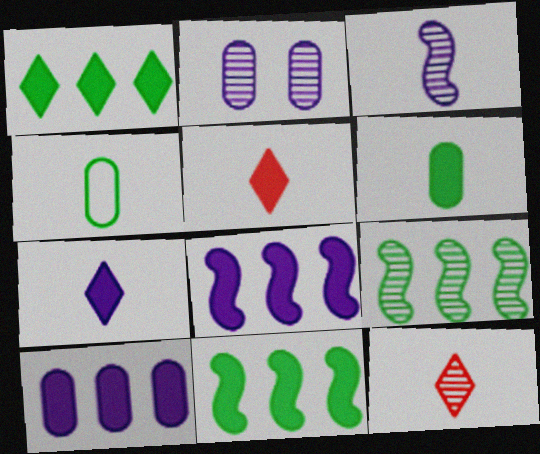[[2, 9, 12], 
[3, 4, 5]]